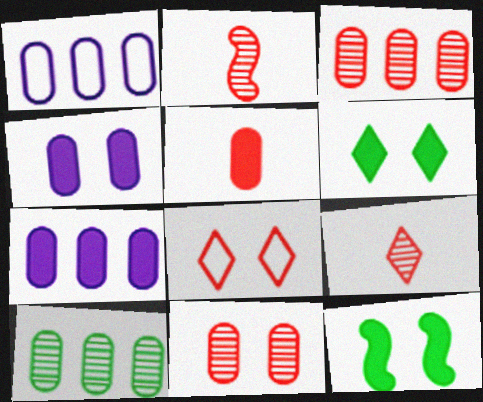[[1, 2, 6], 
[1, 9, 12]]